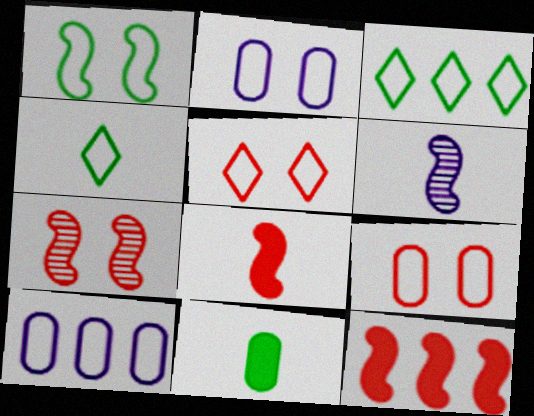[[1, 2, 5], 
[1, 6, 12]]